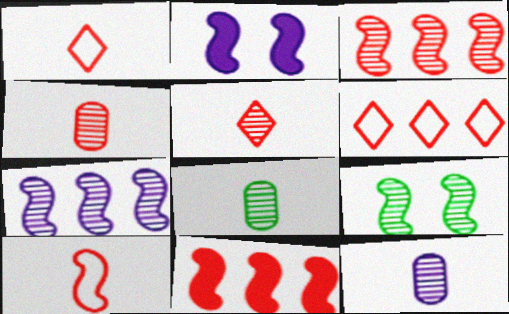[[2, 6, 8], 
[4, 8, 12]]